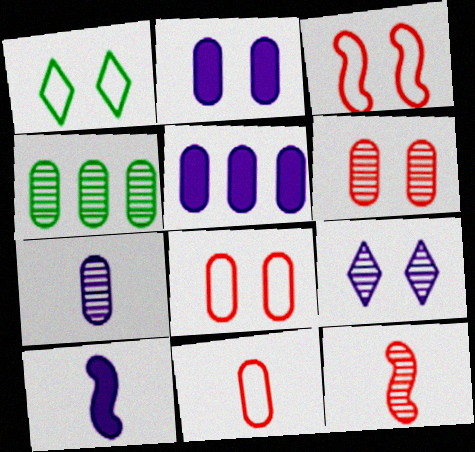[[1, 5, 12], 
[2, 4, 11], 
[4, 6, 7], 
[4, 9, 12]]